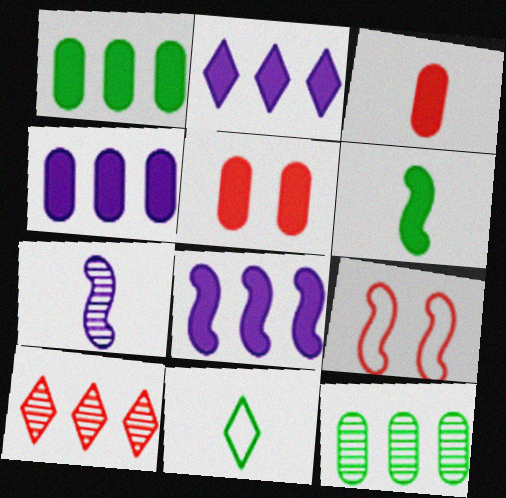[[2, 4, 8], 
[2, 5, 6], 
[3, 7, 11], 
[3, 9, 10]]